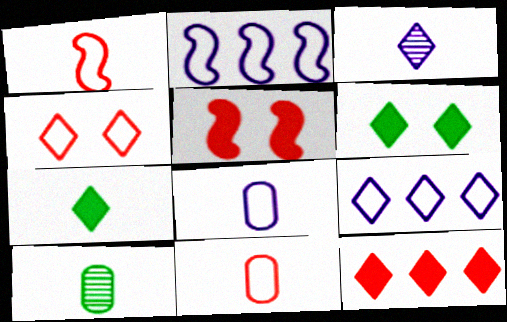[[5, 9, 10]]